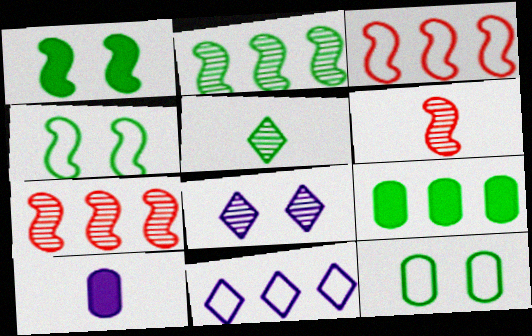[[4, 5, 9], 
[7, 9, 11]]